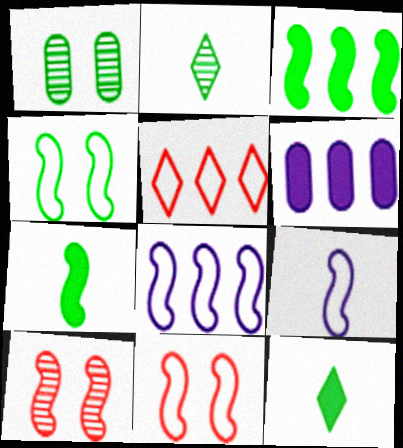[[2, 6, 11], 
[3, 9, 10], 
[7, 8, 10]]